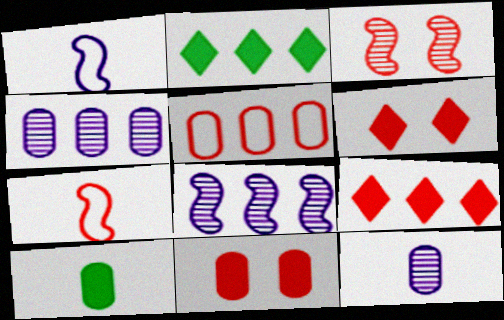[[2, 5, 8]]